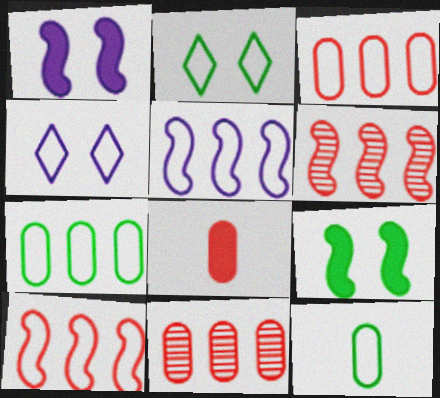[[4, 10, 12]]